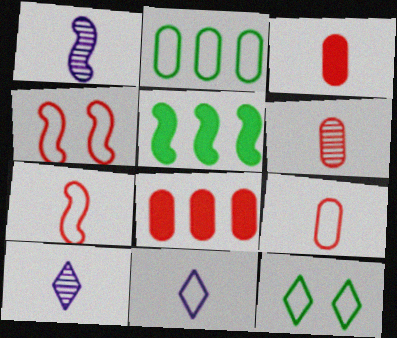[[1, 4, 5], 
[1, 8, 12], 
[2, 4, 11], 
[3, 6, 9]]